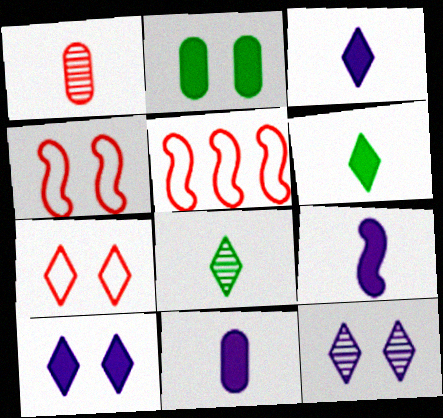[[2, 4, 12], 
[3, 9, 11]]